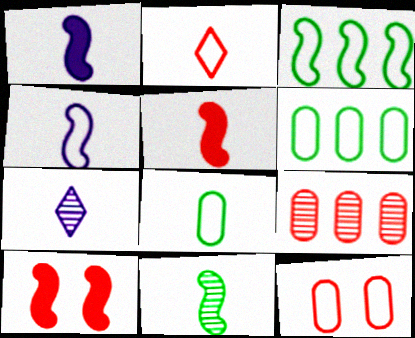[[2, 4, 8], 
[2, 9, 10], 
[4, 5, 11], 
[5, 7, 8], 
[6, 7, 10]]